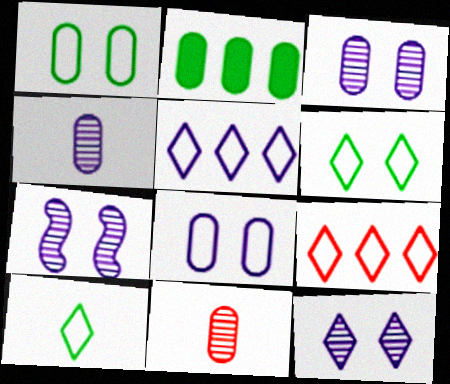[[2, 8, 11], 
[3, 7, 12]]